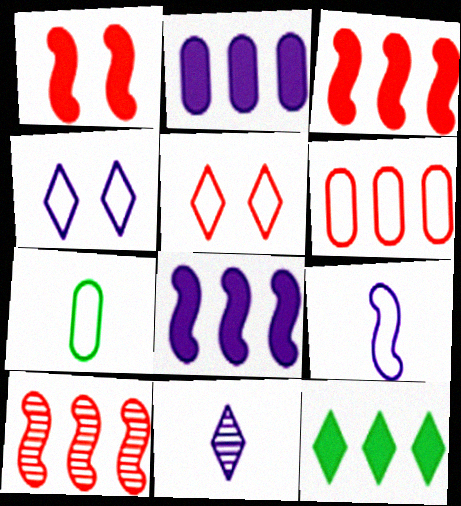[[2, 3, 12], 
[5, 11, 12]]